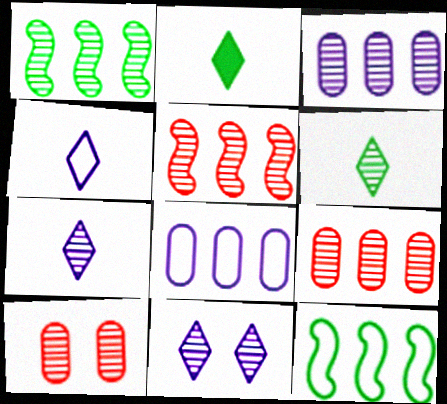[[1, 7, 10]]